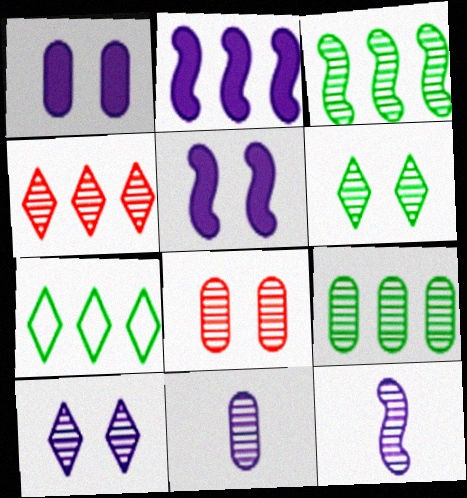[[8, 9, 11]]